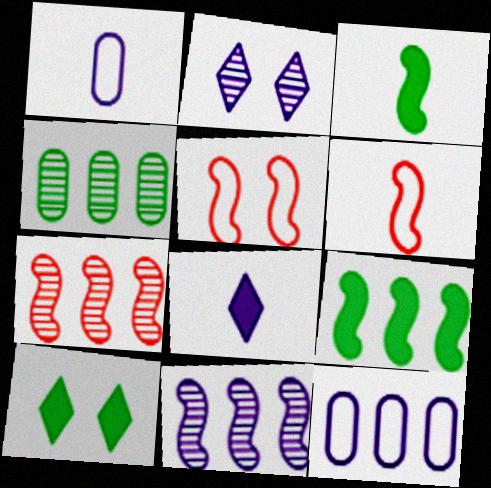[[1, 7, 10], 
[3, 5, 11], 
[4, 5, 8]]